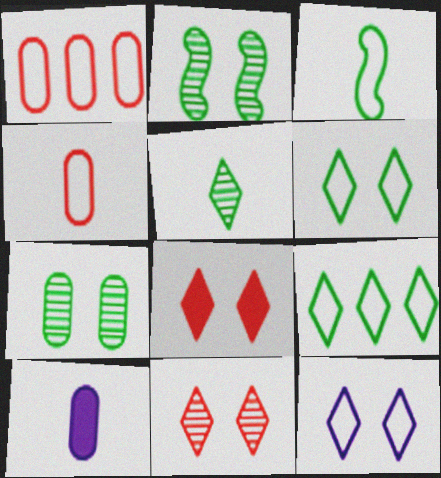[[1, 3, 12], 
[1, 7, 10]]